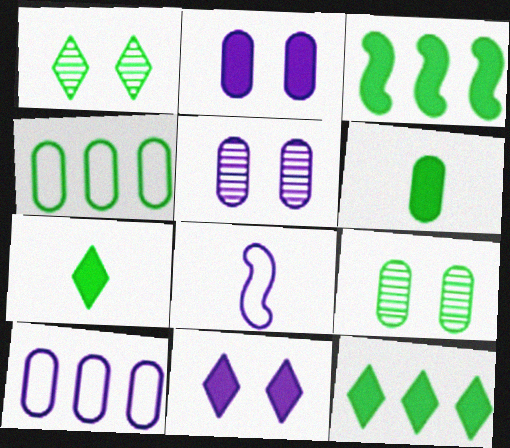[[4, 6, 9]]